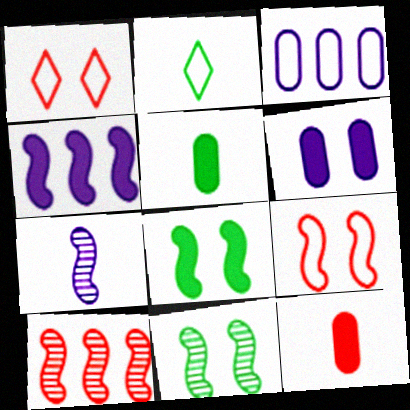[[1, 6, 11], 
[1, 10, 12], 
[2, 3, 9], 
[2, 6, 10], 
[2, 7, 12], 
[7, 10, 11]]